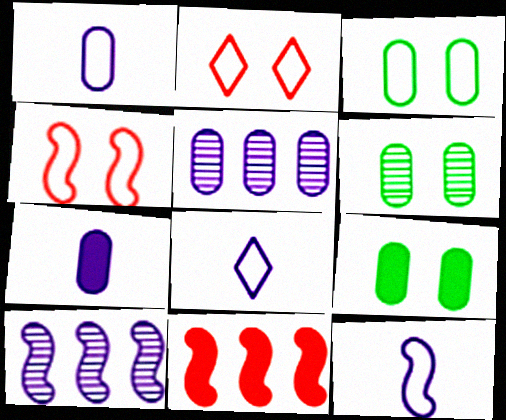[[1, 8, 12], 
[3, 6, 9], 
[6, 8, 11]]